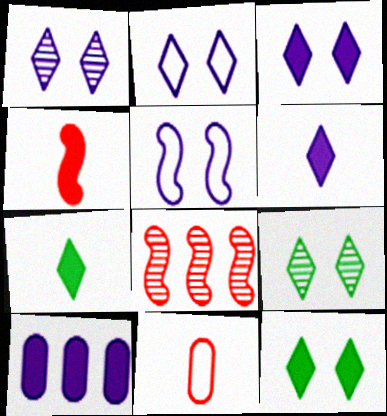[[1, 2, 3], 
[4, 10, 12]]